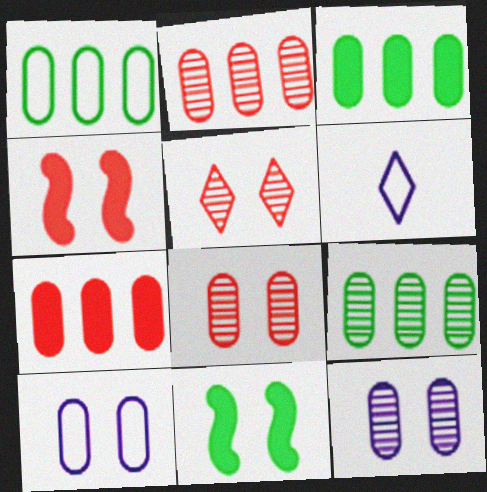[[1, 3, 9], 
[2, 6, 11], 
[4, 6, 9], 
[5, 10, 11]]